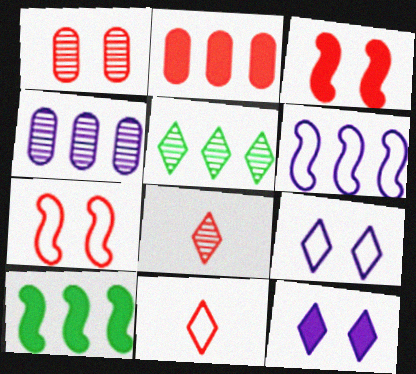[[2, 5, 6], 
[2, 7, 8], 
[5, 11, 12]]